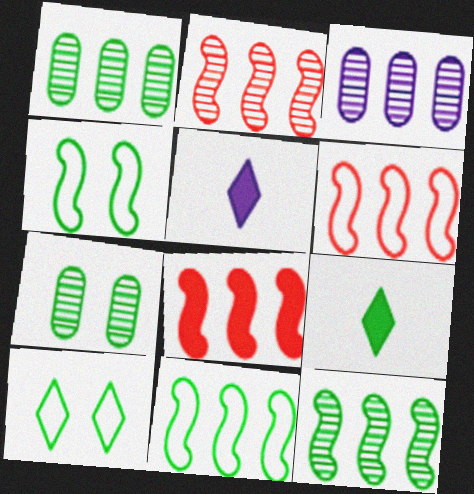[[1, 4, 9], 
[2, 6, 8], 
[5, 6, 7], 
[7, 9, 11]]